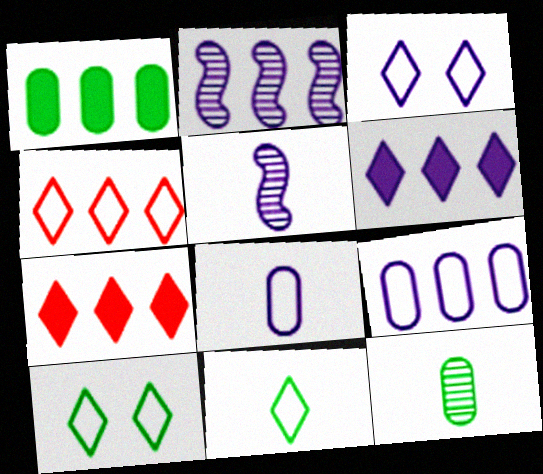[[1, 2, 4], 
[2, 6, 9], 
[3, 4, 11]]